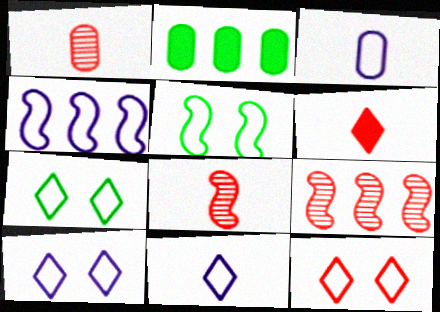[[2, 8, 10], 
[3, 4, 10], 
[7, 10, 12]]